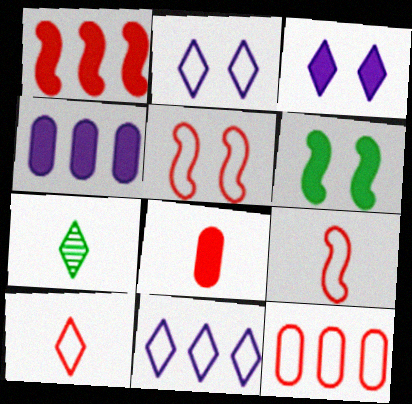[[4, 5, 7], 
[5, 10, 12]]